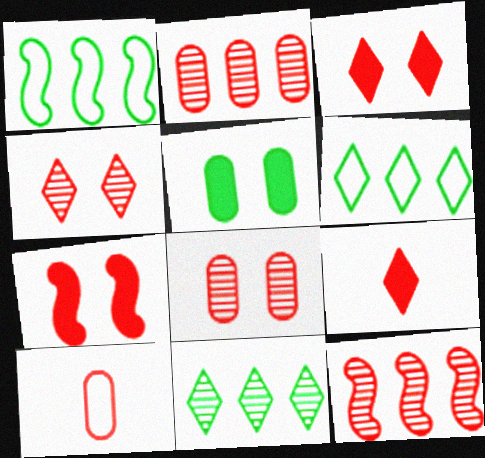[[3, 10, 12]]